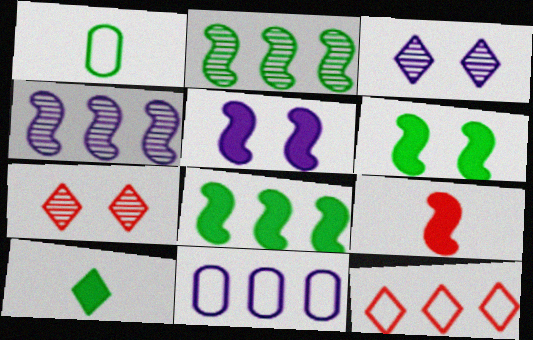[[3, 10, 12], 
[5, 8, 9]]